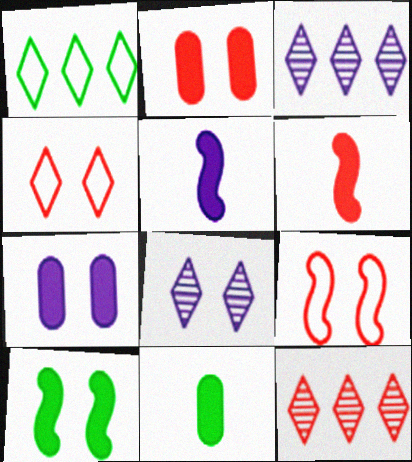[[3, 9, 11]]